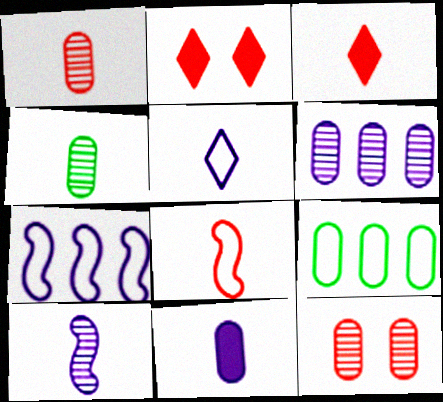[[1, 3, 8], 
[2, 4, 7], 
[2, 9, 10], 
[4, 6, 12], 
[5, 10, 11], 
[9, 11, 12]]